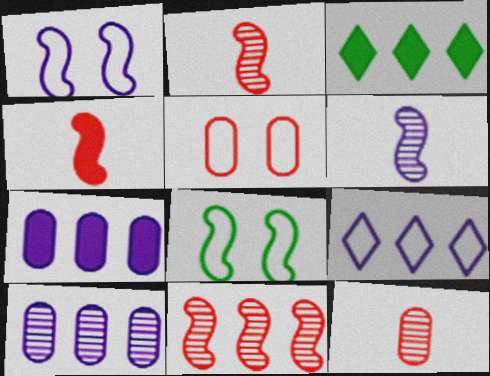[[1, 3, 12], 
[3, 5, 6]]